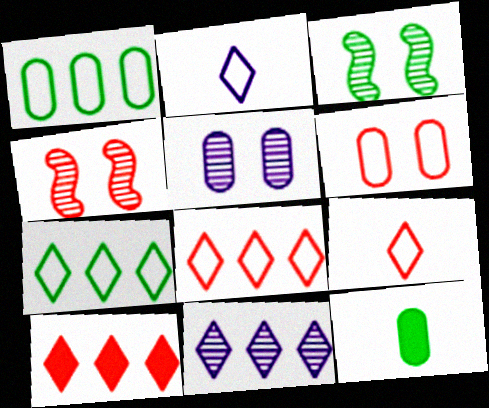[[3, 7, 12], 
[7, 10, 11]]